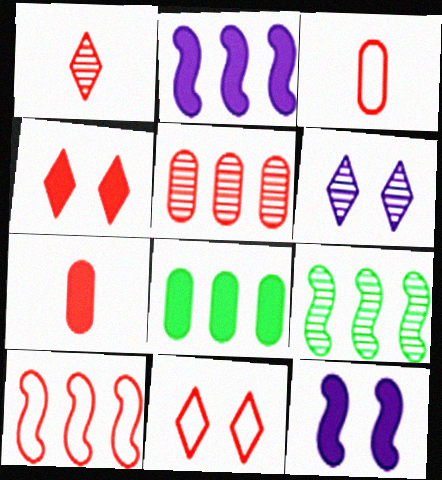[[2, 9, 10], 
[3, 10, 11]]